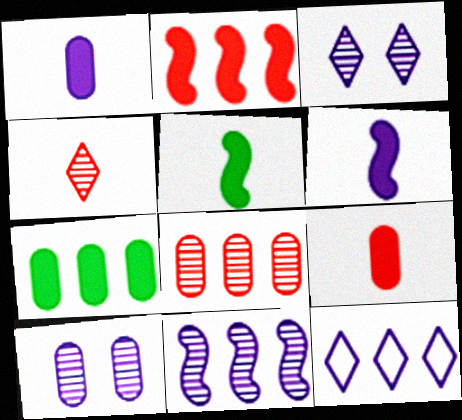[[6, 10, 12]]